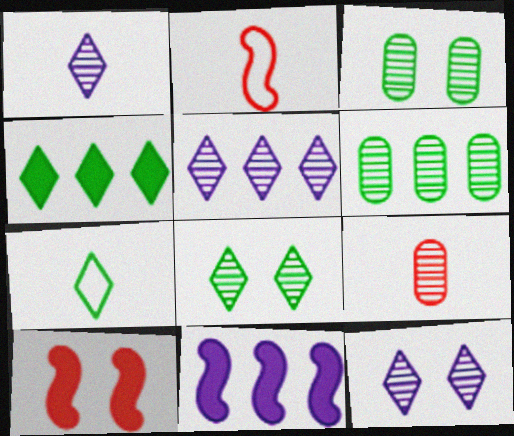[[1, 5, 12], 
[4, 7, 8]]